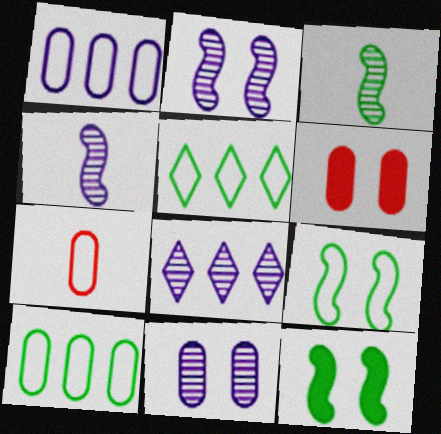[[4, 5, 6], 
[4, 8, 11], 
[7, 8, 12]]